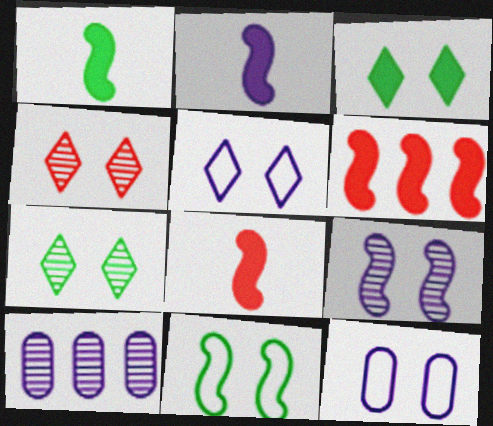[[1, 2, 8], 
[2, 5, 10], 
[3, 4, 5]]